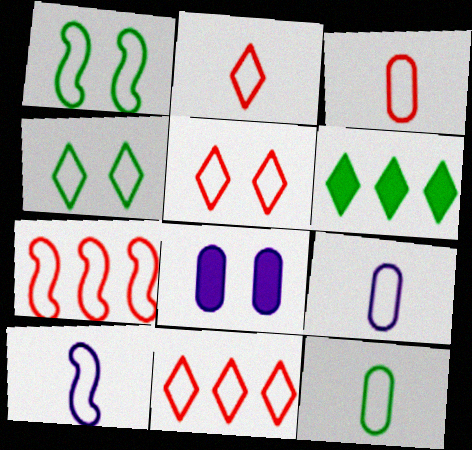[[1, 7, 10], 
[1, 9, 11], 
[2, 5, 11], 
[2, 10, 12], 
[3, 5, 7], 
[3, 9, 12], 
[4, 7, 9]]